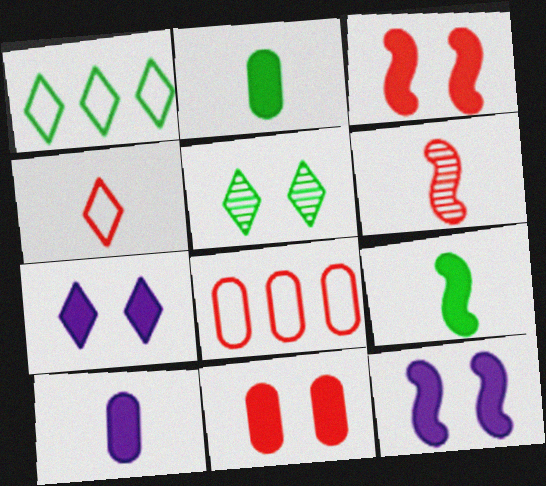[]